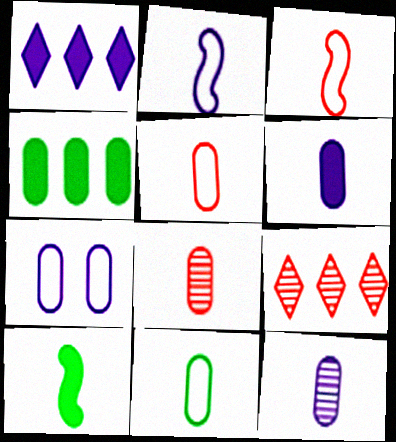[[4, 7, 8], 
[6, 8, 11], 
[7, 9, 10]]